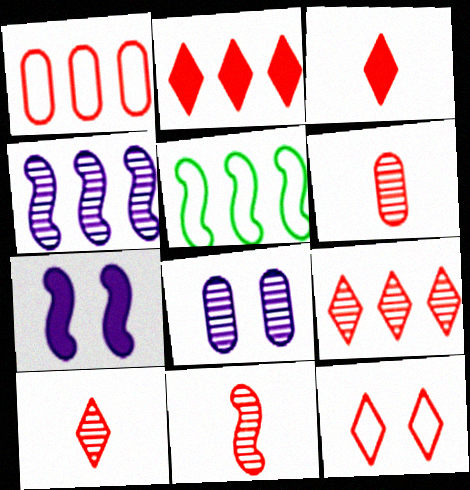[[2, 10, 12], 
[3, 5, 8], 
[3, 9, 12], 
[5, 7, 11], 
[6, 10, 11]]